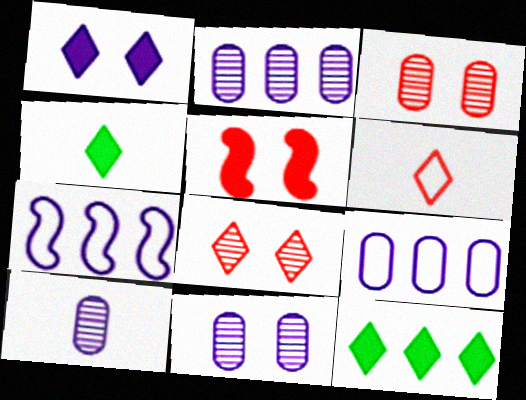[[1, 7, 10], 
[2, 10, 11], 
[3, 4, 7]]